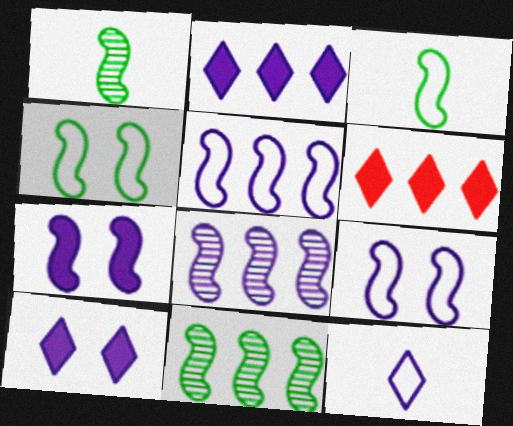[]